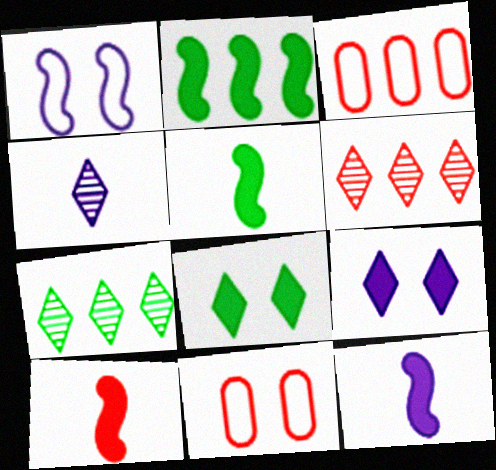[[2, 4, 11], 
[5, 10, 12], 
[6, 10, 11], 
[7, 11, 12]]